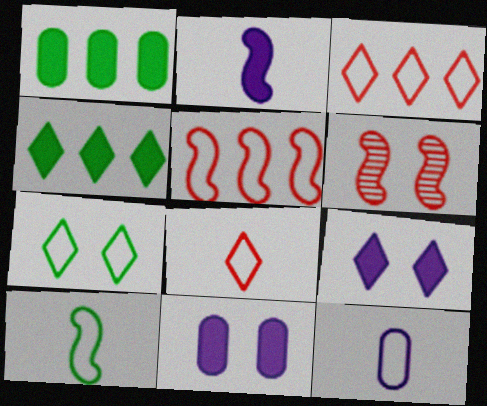[[4, 6, 12], 
[5, 7, 12], 
[6, 7, 11], 
[8, 10, 12]]